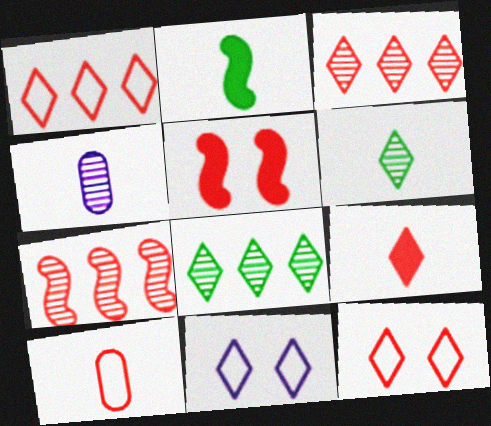[[3, 5, 10], 
[3, 9, 12], 
[8, 9, 11]]